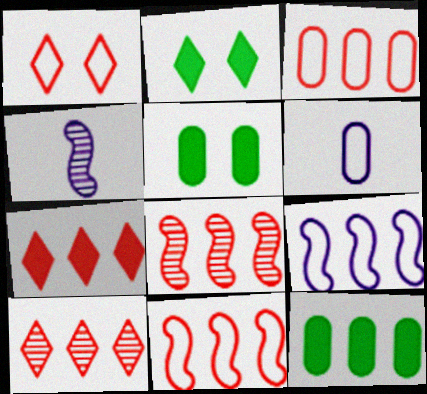[[1, 4, 12], 
[2, 3, 4], 
[2, 6, 8], 
[3, 7, 8], 
[9, 10, 12]]